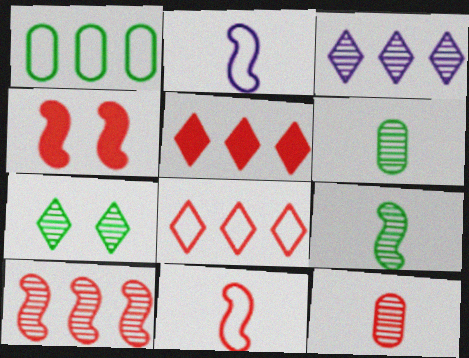[[4, 8, 12], 
[4, 10, 11]]